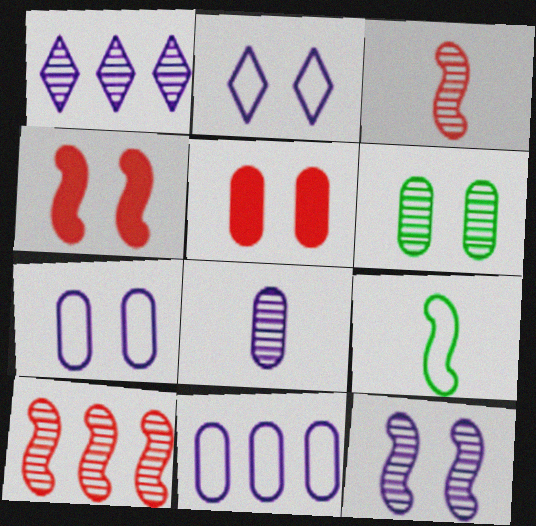[[1, 3, 6], 
[1, 5, 9], 
[1, 8, 12], 
[2, 4, 6], 
[5, 6, 7]]